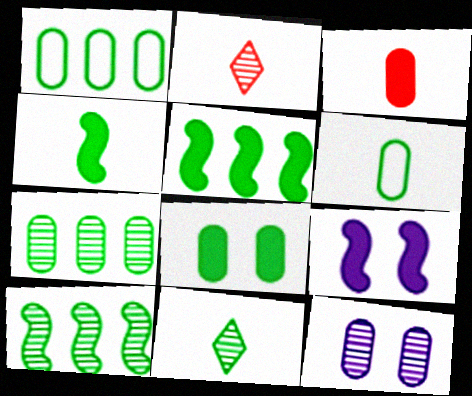[[1, 2, 9], 
[1, 3, 12], 
[2, 10, 12], 
[4, 6, 11], 
[6, 7, 8]]